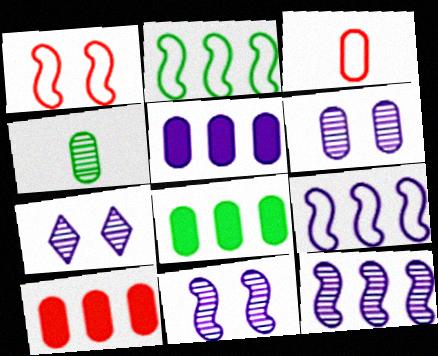[[3, 6, 8], 
[5, 8, 10], 
[6, 7, 11]]